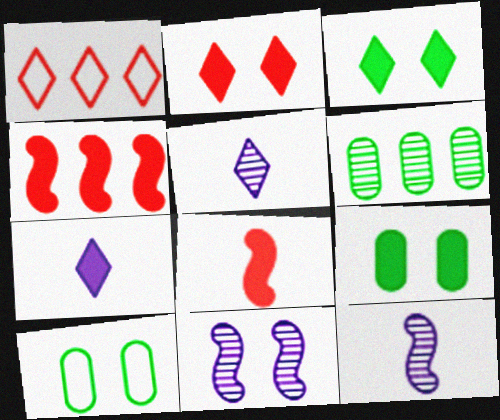[[1, 3, 5], 
[1, 9, 12], 
[2, 10, 11], 
[4, 5, 10], 
[4, 7, 9]]